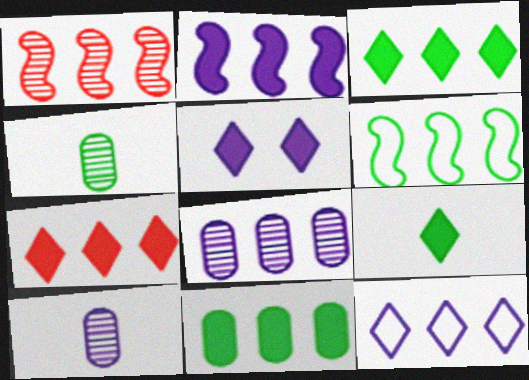[[1, 2, 6], 
[1, 11, 12], 
[2, 7, 11], 
[2, 8, 12], 
[5, 7, 9], 
[6, 7, 8]]